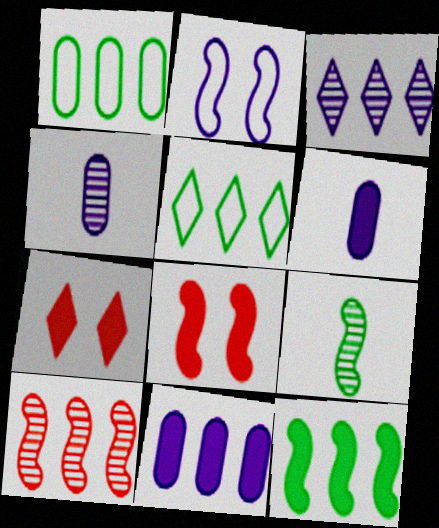[[2, 3, 6], 
[4, 5, 8], 
[5, 10, 11], 
[6, 7, 12]]